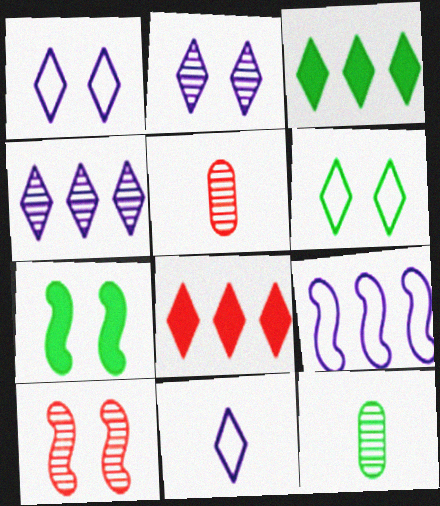[[4, 10, 12]]